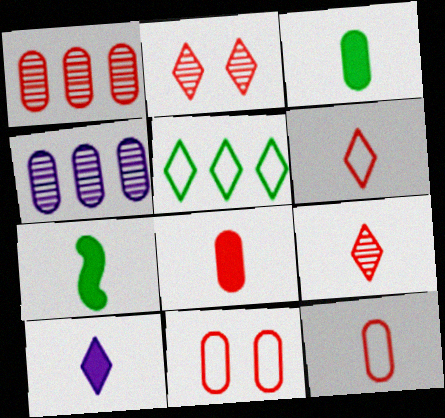[[1, 8, 11], 
[2, 5, 10], 
[3, 4, 11], 
[7, 8, 10]]